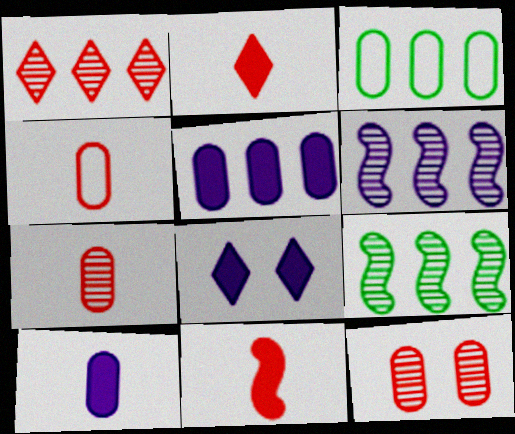[[3, 10, 12], 
[4, 8, 9]]